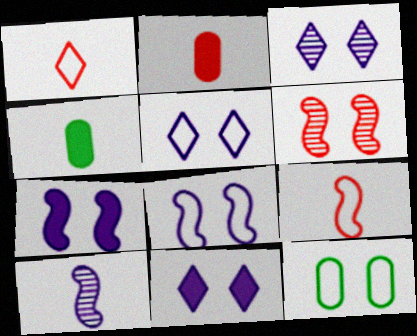[[1, 4, 10], 
[3, 5, 11], 
[6, 11, 12]]